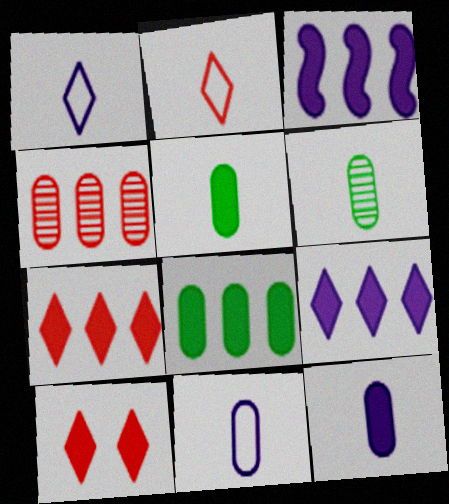[[3, 5, 10], 
[3, 7, 8]]